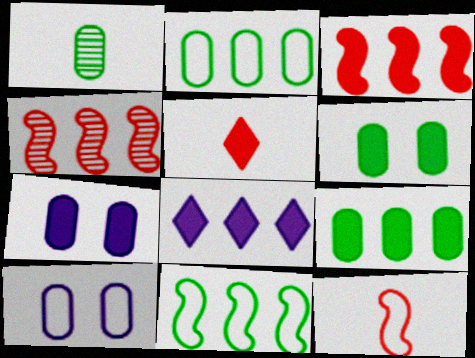[[1, 2, 6], 
[2, 4, 8], 
[3, 8, 9]]